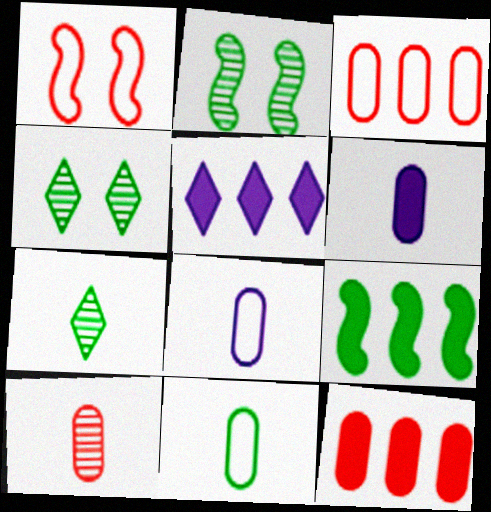[[4, 9, 11], 
[5, 9, 12], 
[6, 10, 11]]